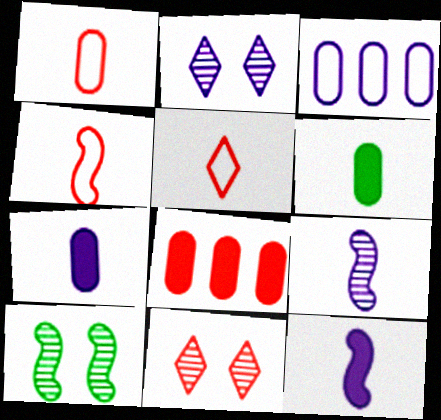[[1, 4, 5], 
[2, 3, 12], 
[4, 8, 11], 
[5, 6, 9]]